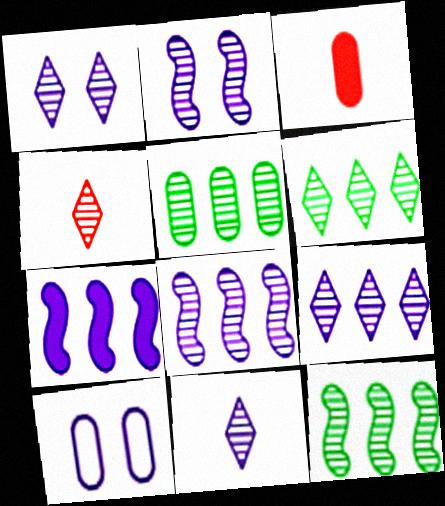[[1, 4, 6], 
[1, 9, 11], 
[2, 4, 5], 
[3, 5, 10], 
[5, 6, 12], 
[7, 10, 11]]